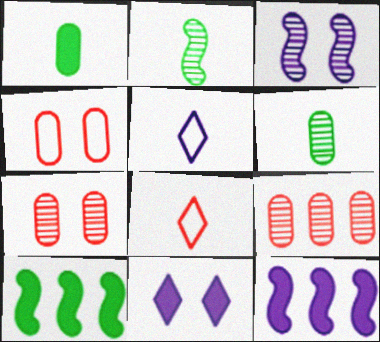[[5, 7, 10]]